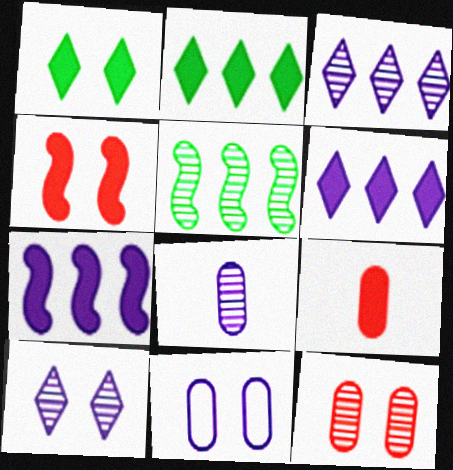[[1, 7, 9]]